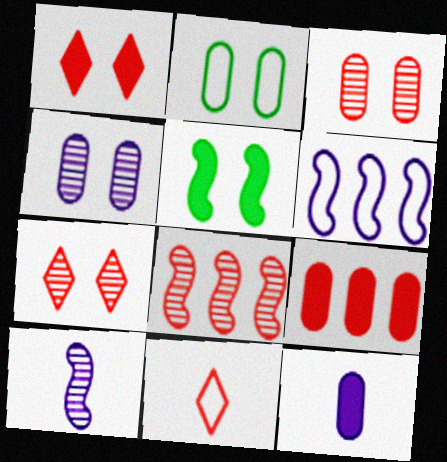[[2, 6, 11]]